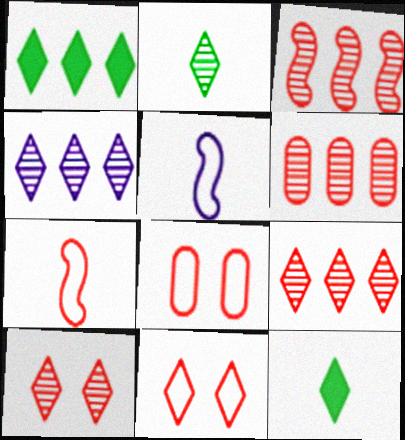[[2, 4, 10], 
[3, 6, 9], 
[4, 11, 12]]